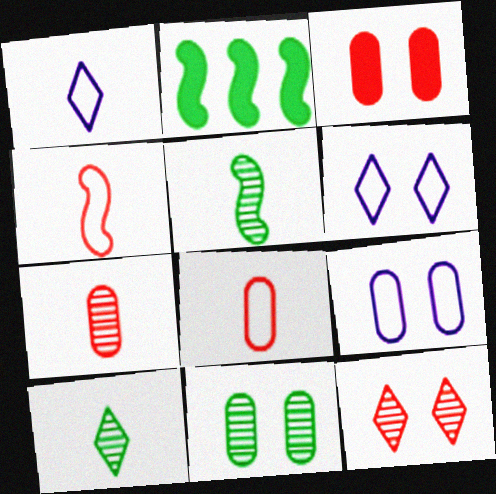[[2, 6, 7], 
[3, 9, 11]]